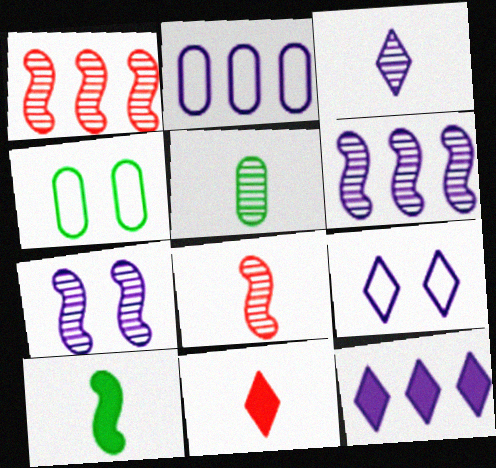[[2, 6, 12], 
[3, 5, 8], 
[3, 9, 12], 
[4, 6, 11], 
[4, 8, 12]]